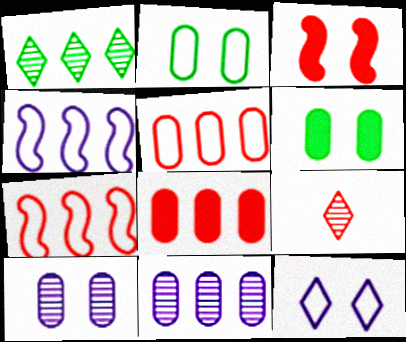[[1, 4, 8], 
[3, 5, 9], 
[4, 6, 9]]